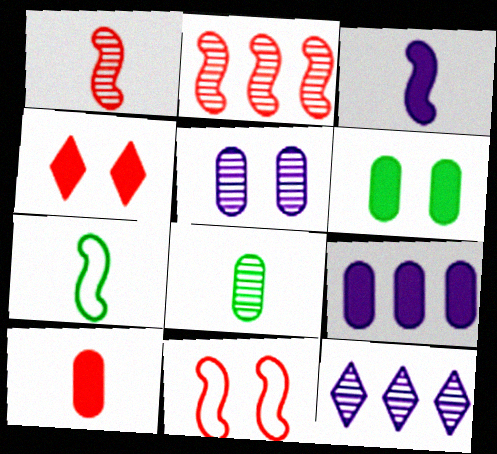[[1, 3, 7], 
[6, 9, 10]]